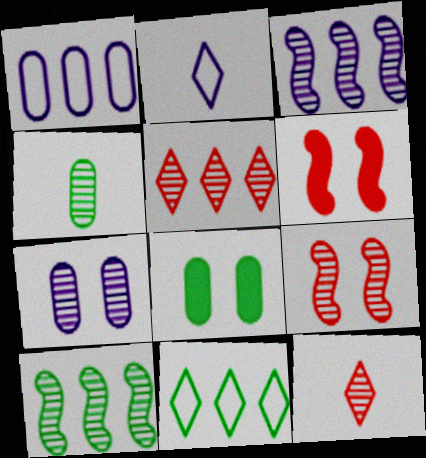[[7, 10, 12]]